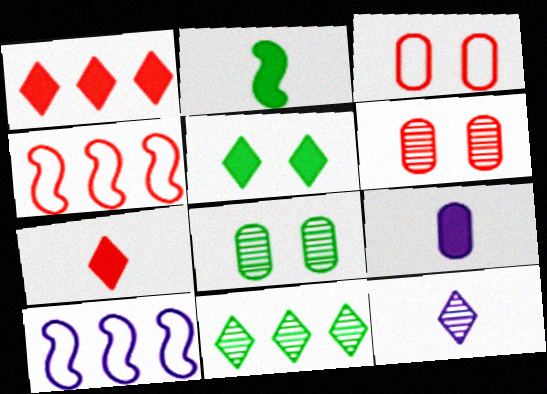[[2, 7, 9], 
[4, 6, 7], 
[7, 8, 10]]